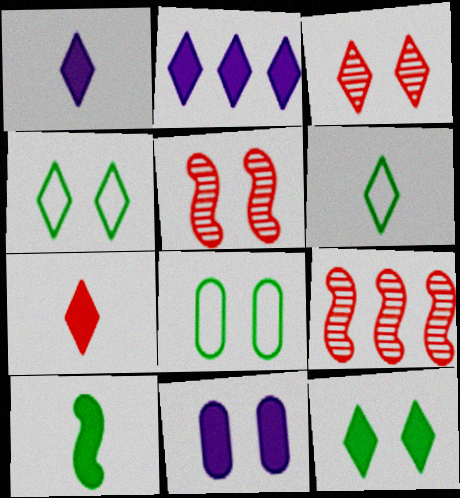[[1, 8, 9], 
[2, 3, 6], 
[2, 7, 12], 
[4, 5, 11], 
[6, 9, 11]]